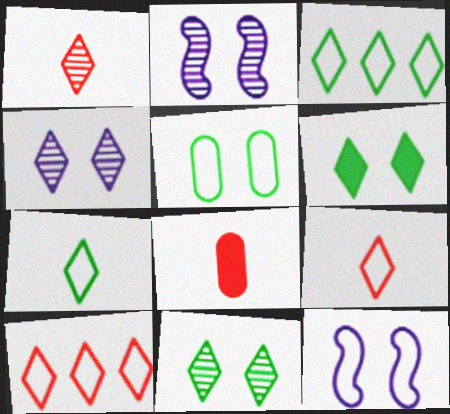[[2, 3, 8]]